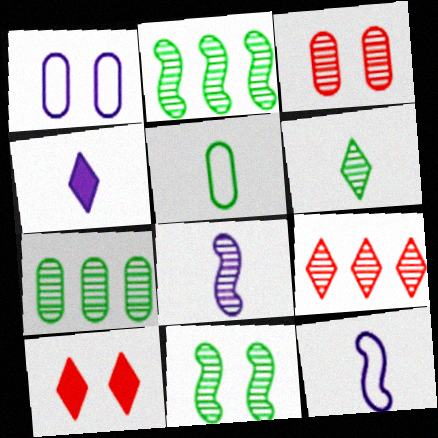[[1, 10, 11], 
[6, 7, 11], 
[7, 10, 12]]